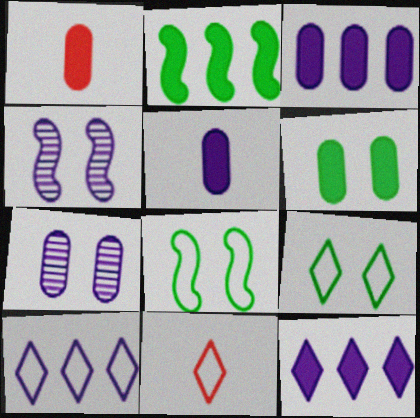[[1, 3, 6], 
[2, 7, 11], 
[4, 5, 10], 
[9, 10, 11]]